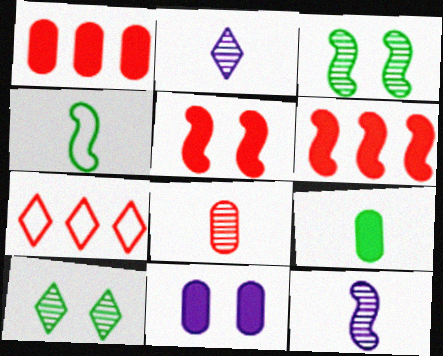[[1, 9, 11], 
[5, 7, 8]]